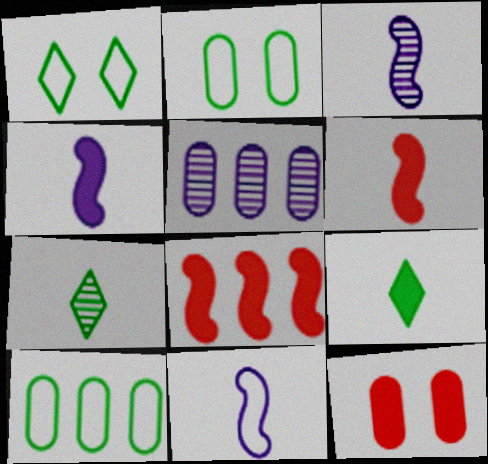[[1, 5, 6], 
[3, 4, 11]]